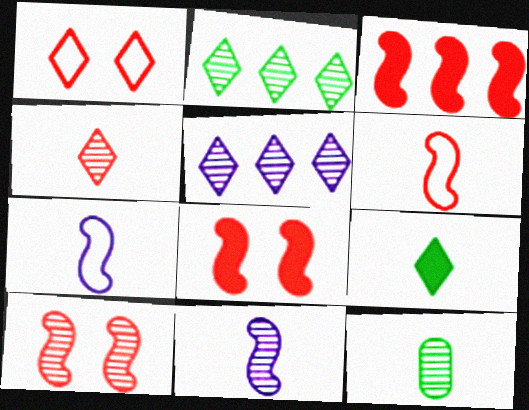[[1, 5, 9], 
[3, 6, 10], 
[4, 11, 12], 
[5, 10, 12]]